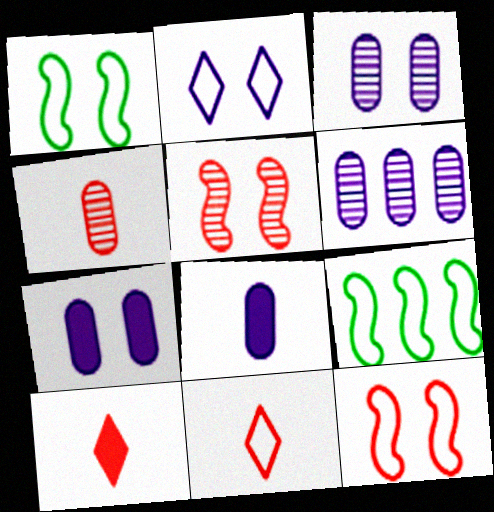[[1, 6, 10], 
[3, 9, 10]]